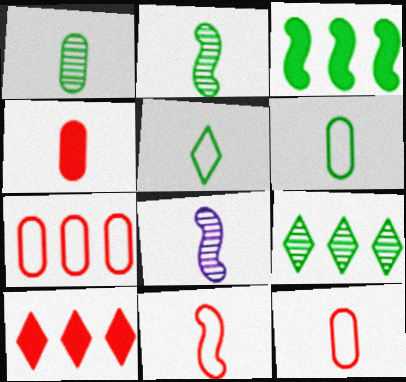[[4, 5, 8]]